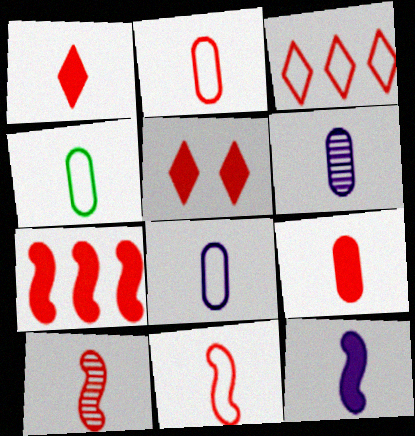[[1, 2, 10], 
[2, 4, 8], 
[4, 6, 9], 
[5, 7, 9]]